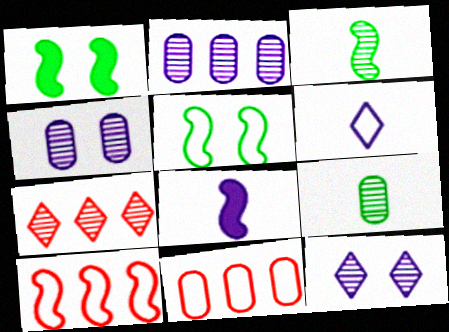[[3, 4, 7], 
[5, 6, 11]]